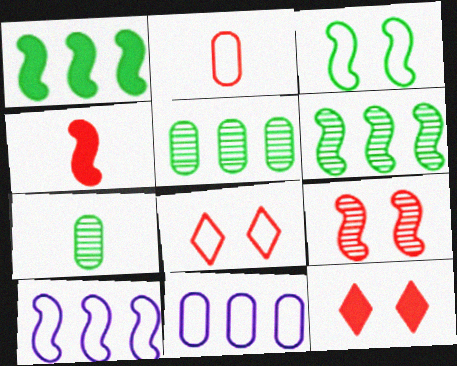[[7, 10, 12]]